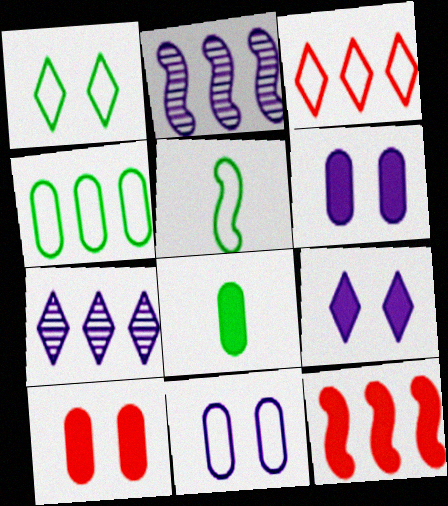[[1, 4, 5], 
[3, 5, 11], 
[4, 7, 12], 
[5, 7, 10], 
[8, 9, 12]]